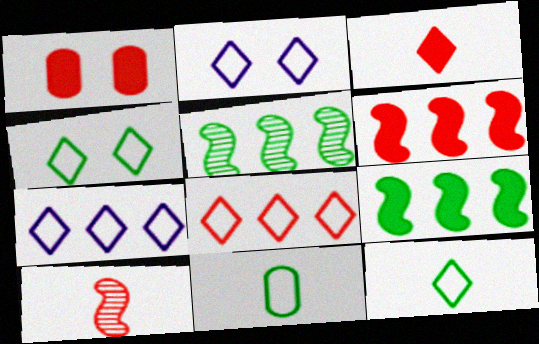[[1, 3, 6], 
[1, 8, 10], 
[2, 8, 12]]